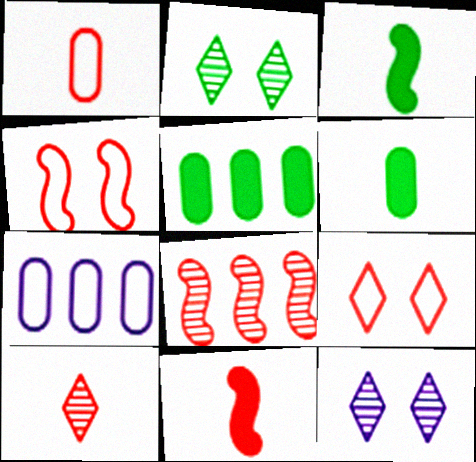[[1, 10, 11], 
[2, 7, 11], 
[4, 8, 11]]